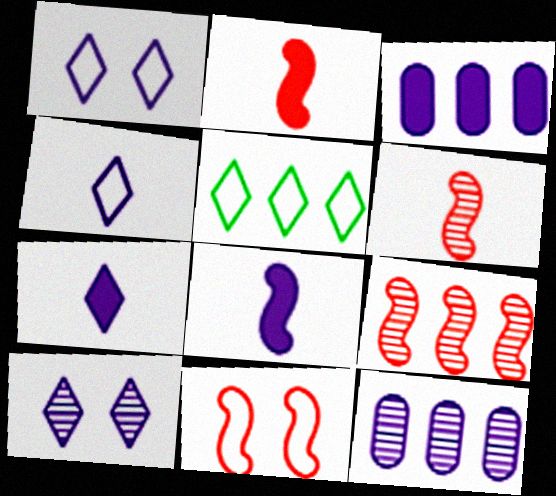[[1, 8, 12], 
[2, 9, 11], 
[3, 5, 9]]